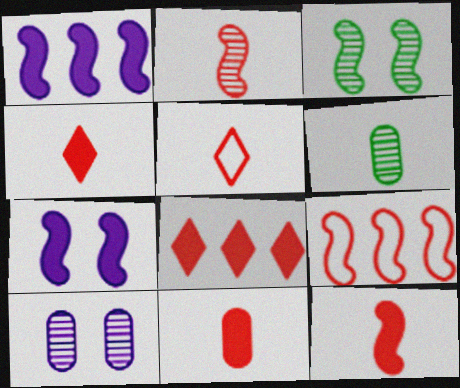[[2, 5, 11], 
[4, 11, 12]]